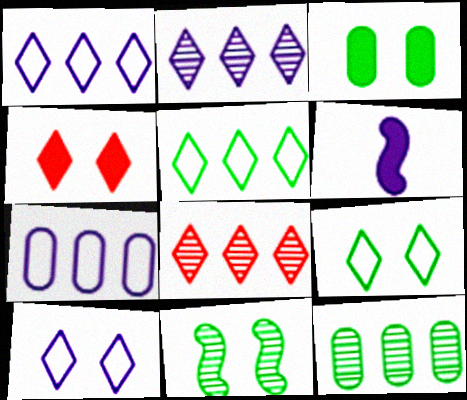[[3, 9, 11]]